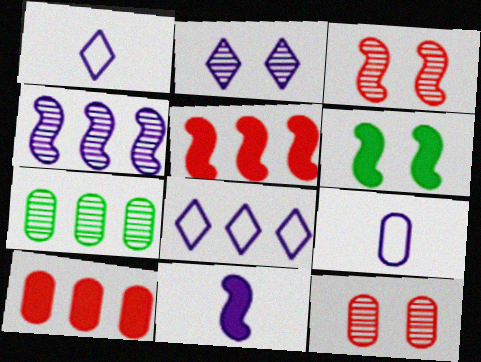[[5, 6, 11], 
[5, 7, 8]]